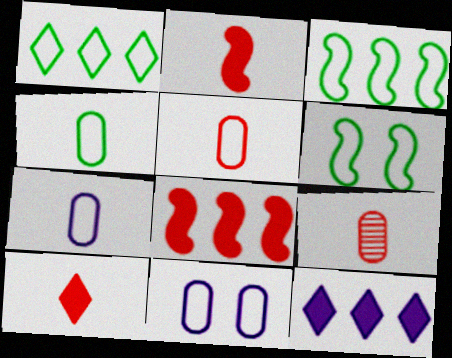[[1, 4, 6], 
[4, 5, 7], 
[6, 9, 12]]